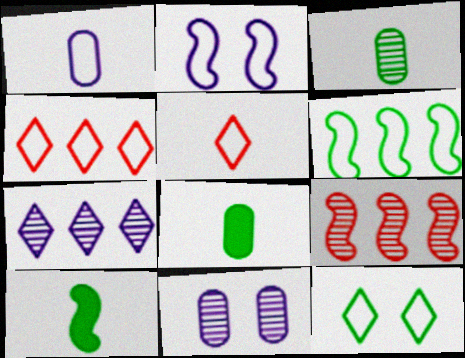[[2, 9, 10], 
[4, 10, 11]]